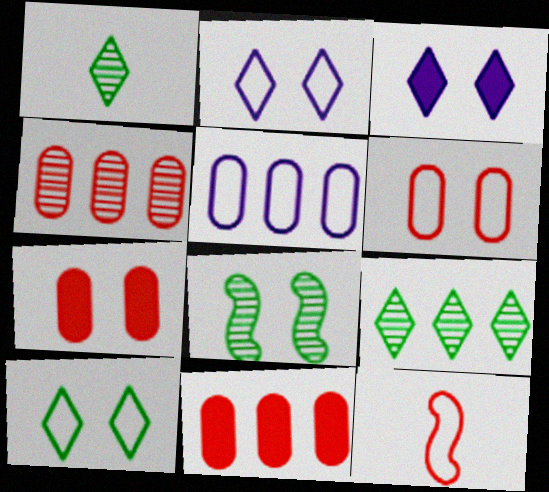[[2, 7, 8], 
[3, 6, 8], 
[5, 10, 12]]